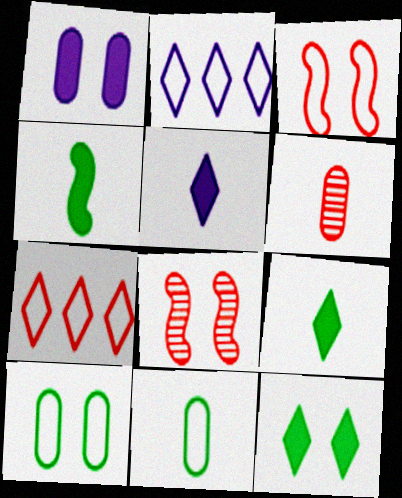[[2, 3, 11]]